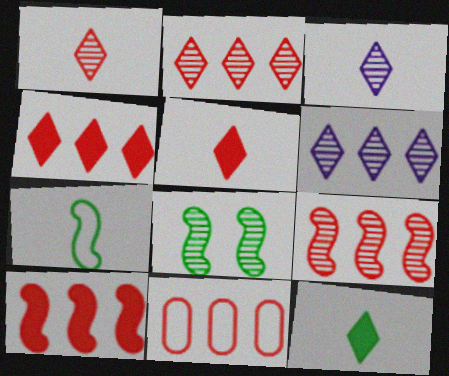[[2, 10, 11], 
[4, 9, 11]]